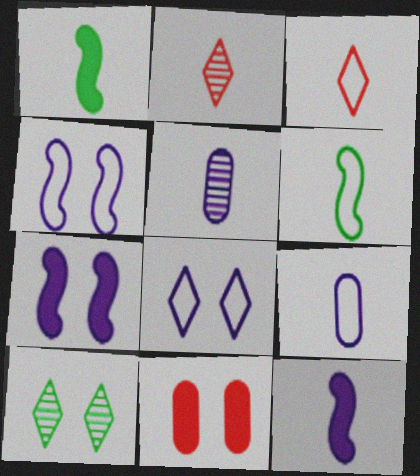[[1, 2, 9], 
[1, 3, 5], 
[3, 6, 9], 
[4, 10, 11]]